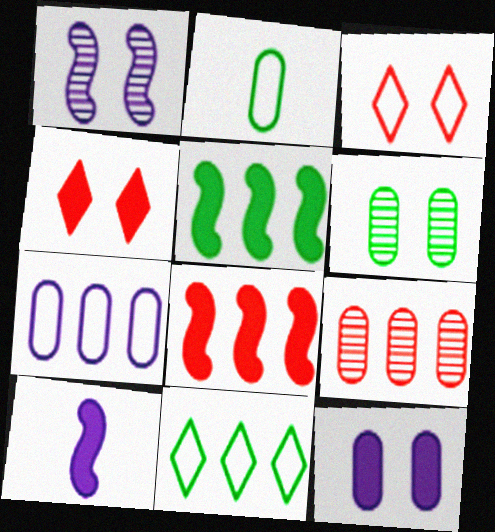[[2, 9, 12]]